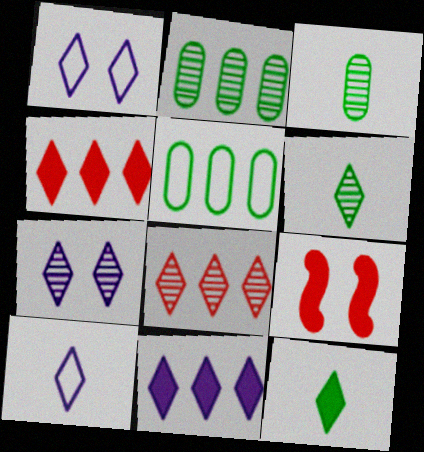[[1, 4, 6], 
[1, 8, 12], 
[2, 9, 10], 
[6, 7, 8], 
[7, 10, 11]]